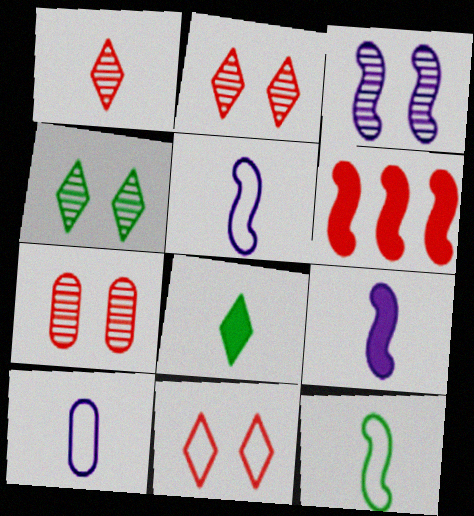[[3, 4, 7], 
[3, 6, 12], 
[4, 6, 10]]